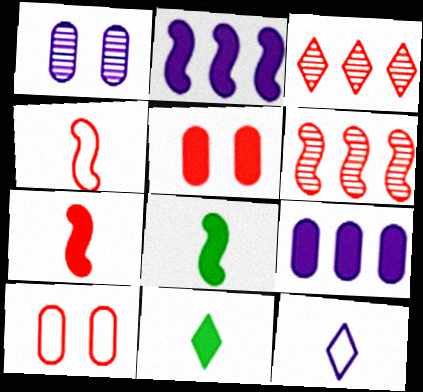[[1, 2, 12], 
[2, 5, 11], 
[3, 4, 5], 
[3, 7, 10]]